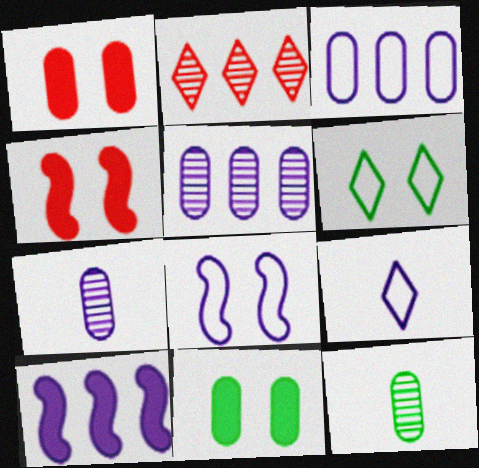[[1, 3, 12], 
[3, 8, 9]]